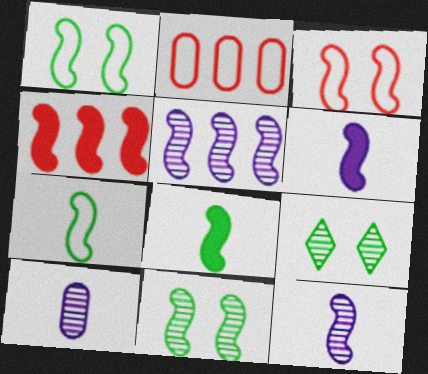[[1, 4, 12], 
[2, 6, 9], 
[3, 5, 8]]